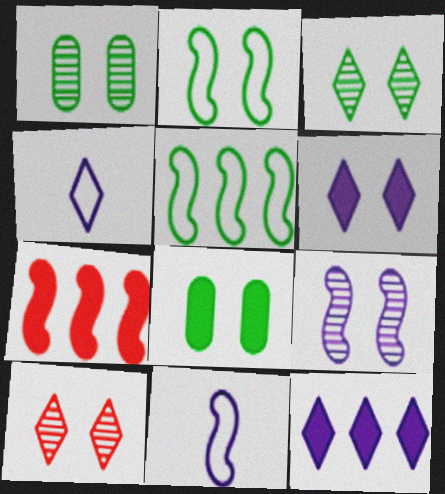[[1, 4, 7], 
[1, 9, 10], 
[2, 3, 8]]